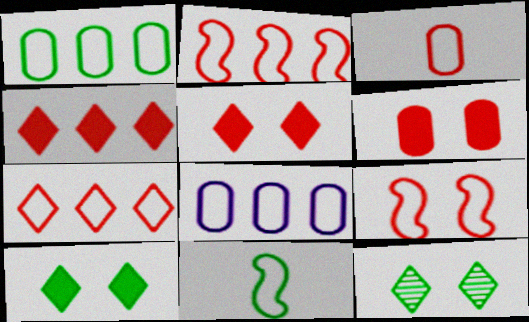[[3, 7, 9]]